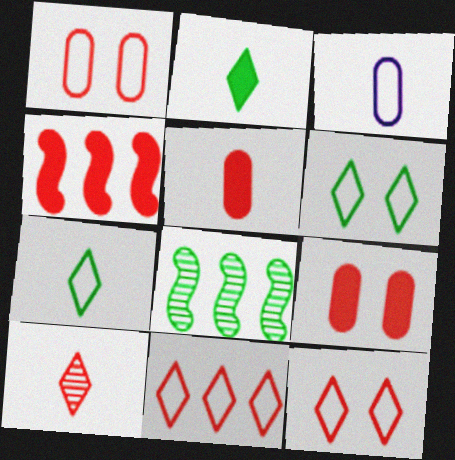[[1, 4, 10]]